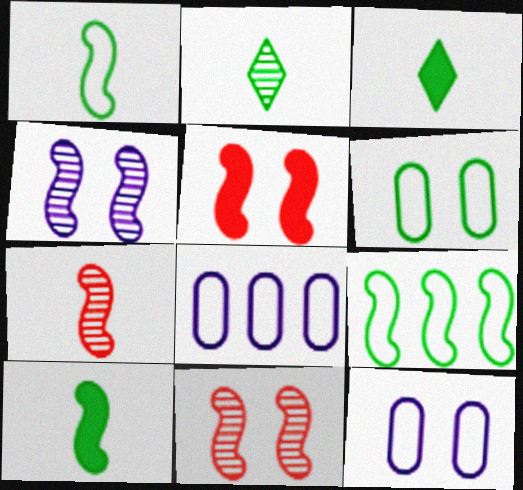[[2, 5, 8], 
[3, 8, 11]]